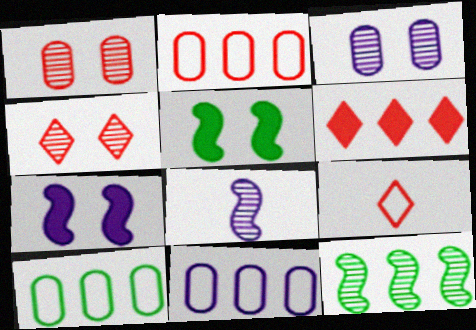[[2, 10, 11], 
[4, 6, 9], 
[6, 11, 12]]